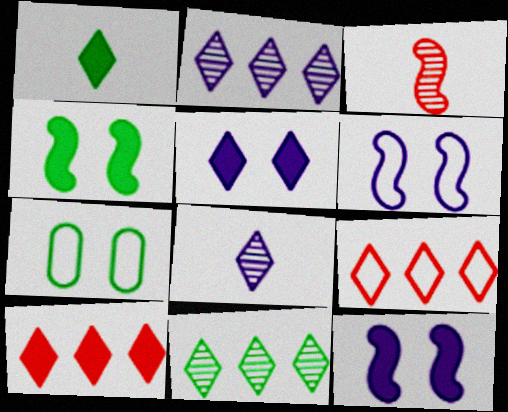[[1, 5, 10]]